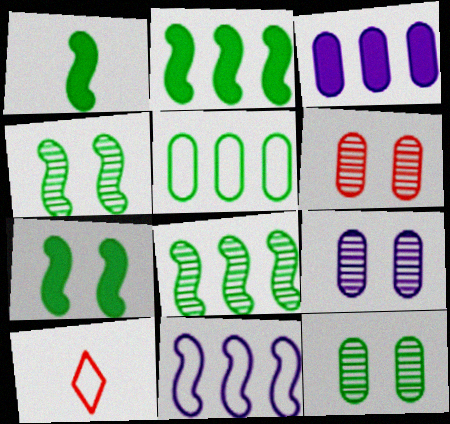[[1, 2, 7], 
[2, 9, 10], 
[3, 4, 10], 
[6, 9, 12]]